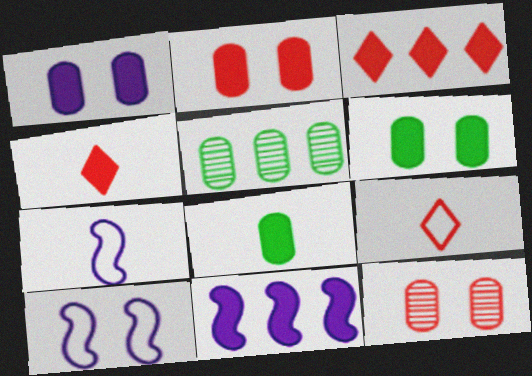[[1, 2, 6], 
[4, 5, 10], 
[4, 6, 11]]